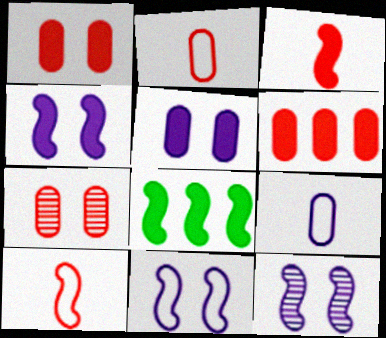[[2, 6, 7], 
[3, 4, 8], 
[4, 11, 12], 
[8, 10, 12]]